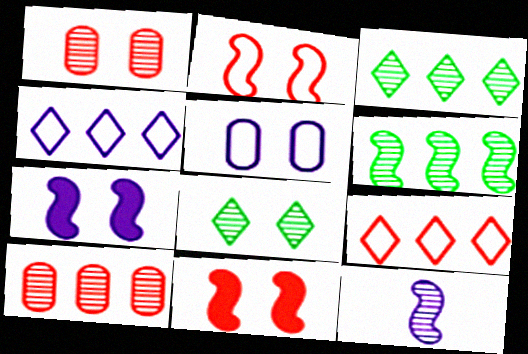[[1, 3, 12], 
[5, 8, 11], 
[8, 10, 12]]